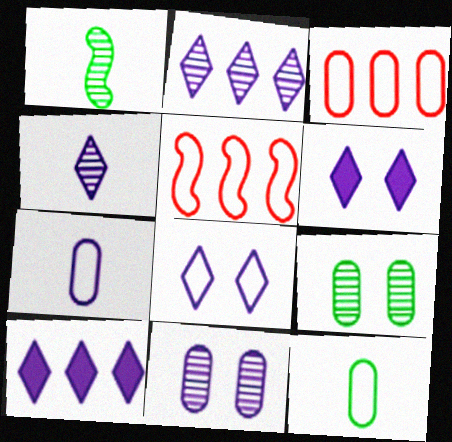[[1, 3, 6], 
[4, 8, 10], 
[5, 8, 12]]